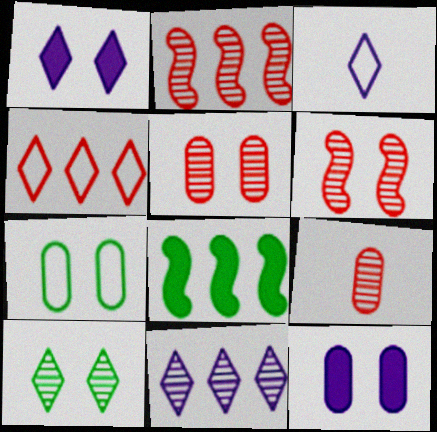[[1, 3, 11], 
[1, 6, 7], 
[3, 5, 8], 
[5, 7, 12]]